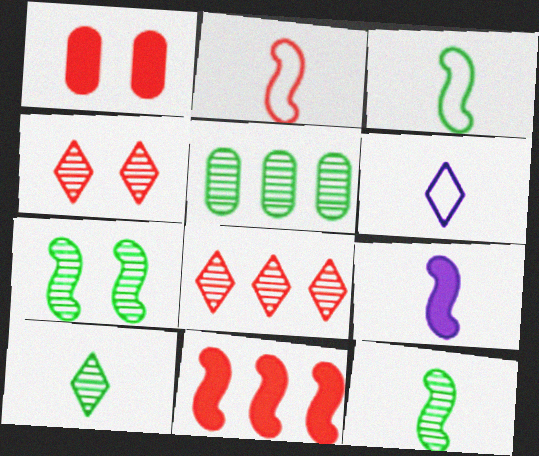[[1, 2, 8], 
[2, 9, 12], 
[5, 7, 10]]